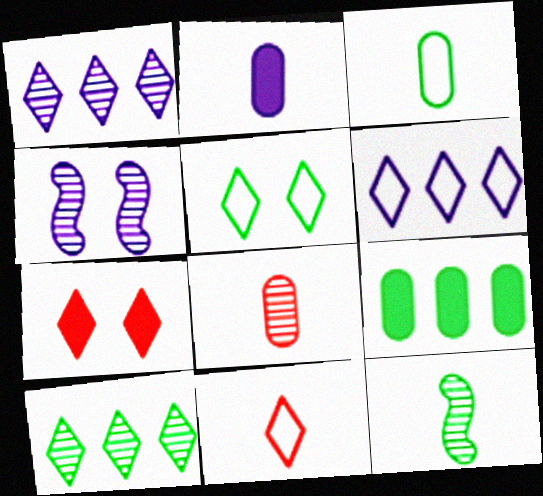[[2, 3, 8], 
[2, 4, 6], 
[2, 11, 12], 
[4, 8, 10], 
[4, 9, 11], 
[5, 6, 11], 
[5, 9, 12]]